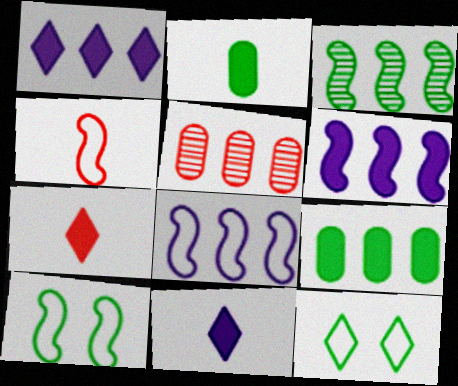[[2, 3, 12], 
[4, 8, 10], 
[5, 10, 11]]